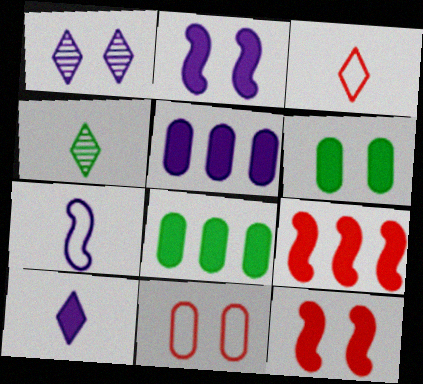[[1, 5, 7], 
[2, 5, 10], 
[3, 4, 10], 
[6, 9, 10], 
[8, 10, 12]]